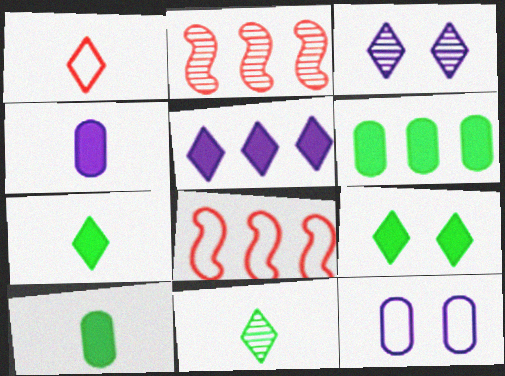[[2, 7, 12], 
[3, 8, 10]]